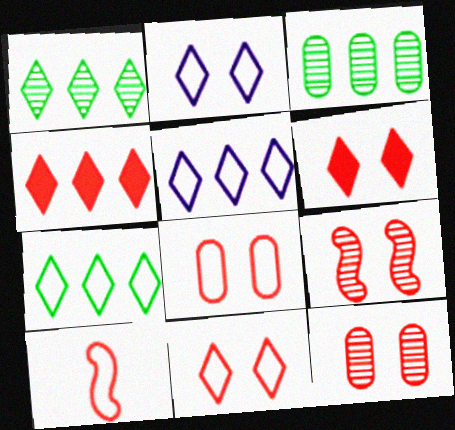[[1, 4, 5], 
[4, 10, 12], 
[6, 8, 9]]